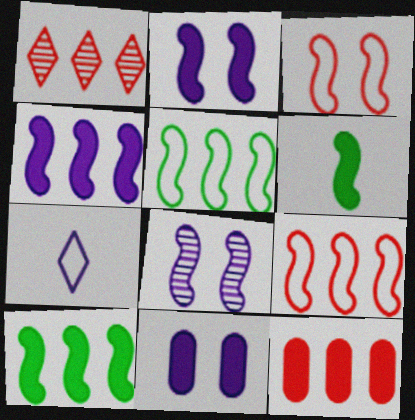[[1, 9, 12], 
[6, 8, 9]]